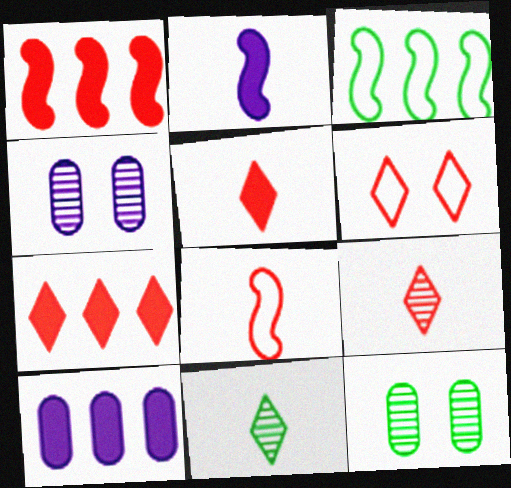[[3, 4, 5], 
[6, 7, 9]]